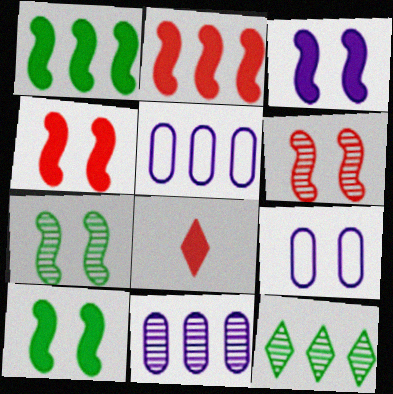[[2, 5, 12], 
[3, 4, 10], 
[5, 7, 8]]